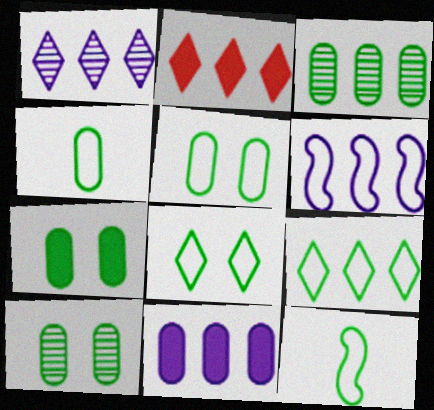[[1, 2, 9], 
[1, 6, 11], 
[2, 3, 6], 
[3, 4, 7], 
[5, 7, 10], 
[5, 9, 12]]